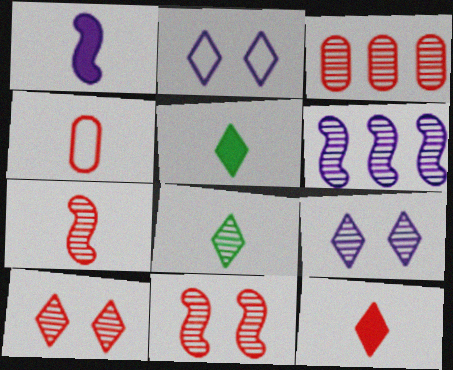[[1, 4, 8], 
[3, 7, 10], 
[4, 7, 12]]